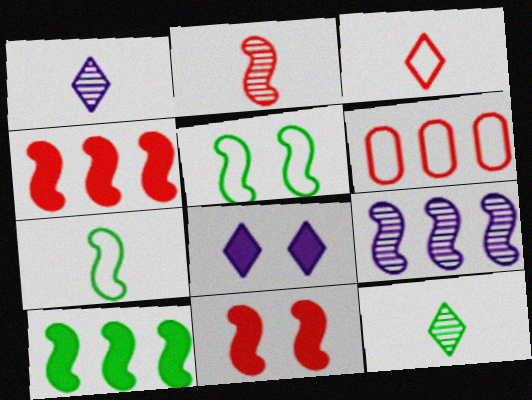[[7, 9, 11]]